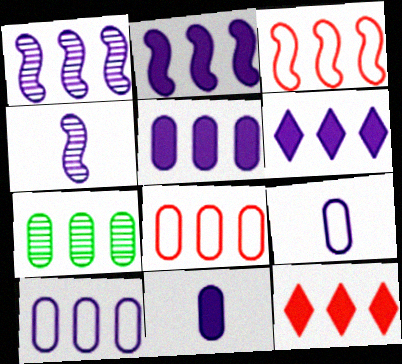[[1, 6, 10], 
[2, 5, 6], 
[3, 6, 7], 
[5, 7, 8]]